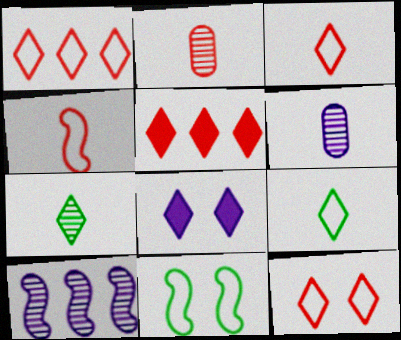[[1, 3, 12], 
[1, 7, 8], 
[5, 6, 11]]